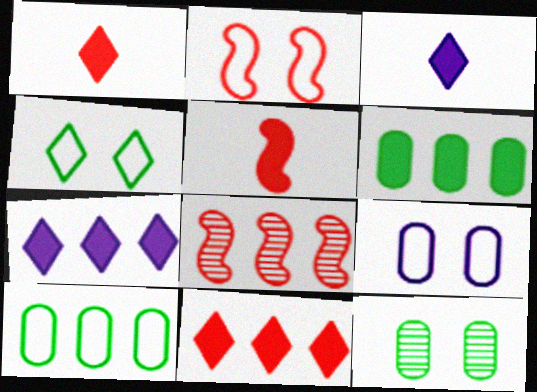[[2, 4, 9], 
[2, 5, 8], 
[7, 8, 10]]